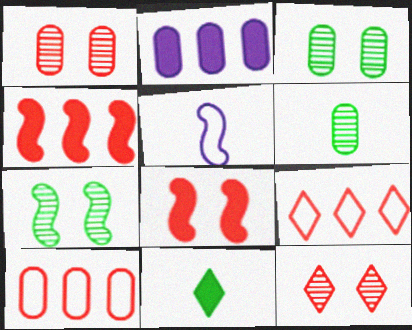[[2, 8, 11], 
[4, 5, 7]]